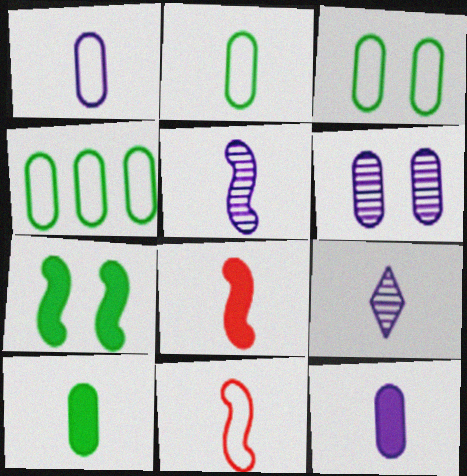[[2, 3, 4], 
[2, 8, 9], 
[9, 10, 11]]